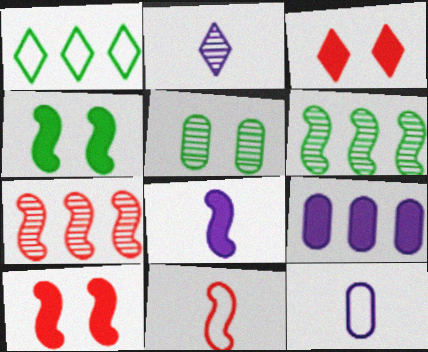[[1, 2, 3], 
[1, 7, 9], 
[2, 5, 7], 
[2, 8, 12], 
[3, 6, 12], 
[7, 10, 11]]